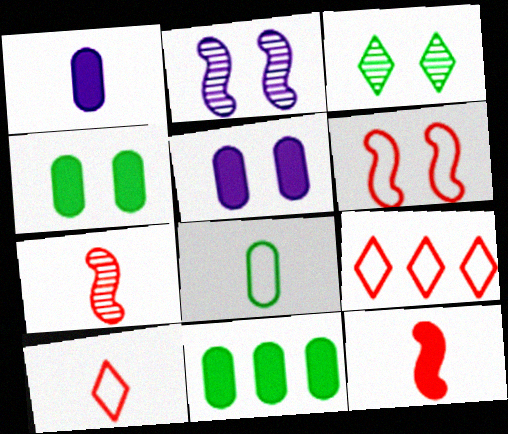[[2, 10, 11], 
[3, 5, 6]]